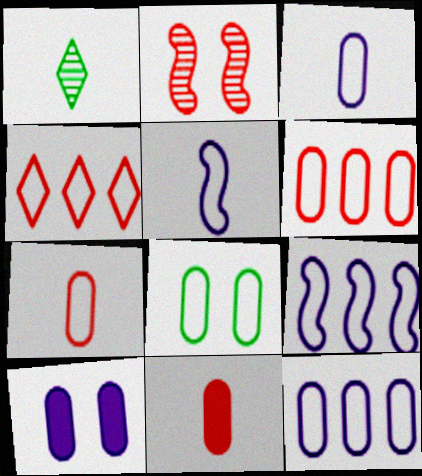[[1, 5, 11], 
[2, 4, 11], 
[3, 6, 8], 
[4, 5, 8], 
[7, 8, 12]]